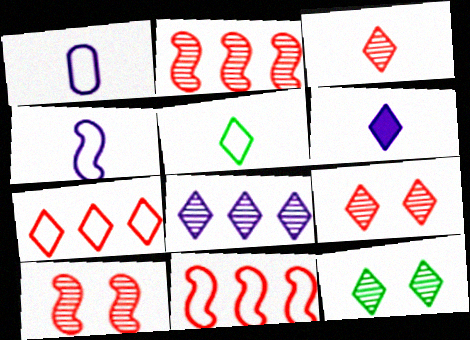[[3, 5, 6], 
[3, 8, 12], 
[6, 7, 12]]